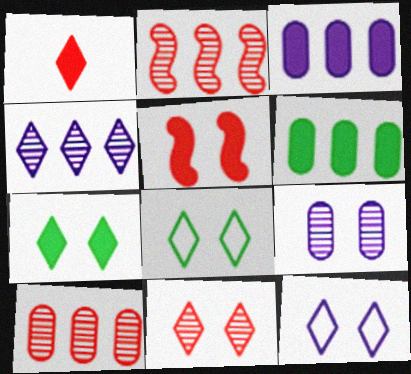[[1, 4, 8], 
[5, 8, 9], 
[7, 11, 12]]